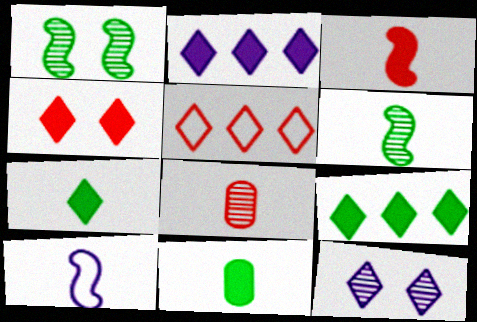[[2, 4, 7], 
[3, 6, 10], 
[5, 7, 12], 
[7, 8, 10]]